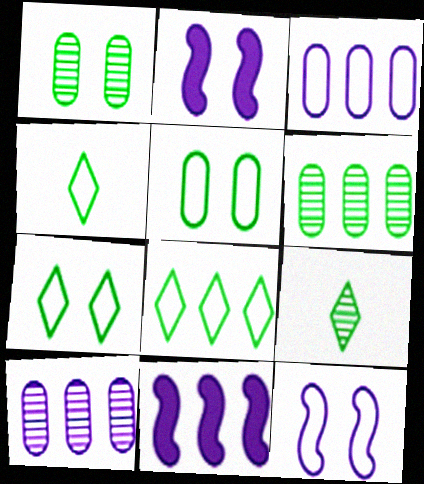[[4, 7, 8]]